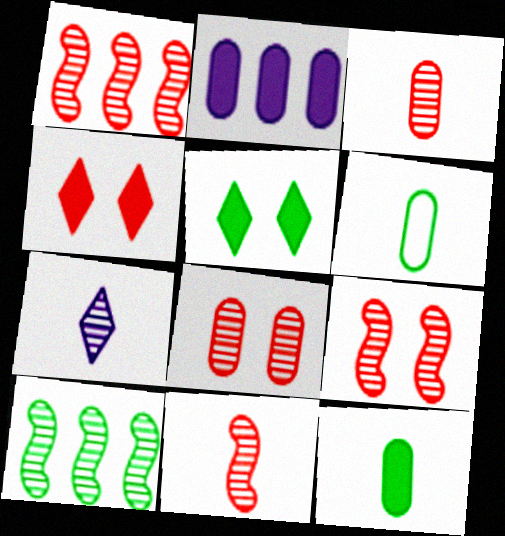[[1, 9, 11], 
[2, 6, 8], 
[5, 6, 10], 
[7, 8, 10]]